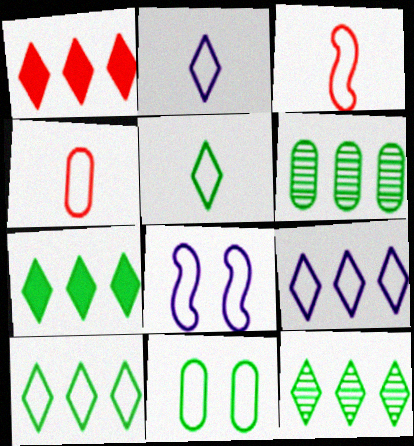[[1, 9, 12], 
[3, 9, 11], 
[4, 8, 10], 
[7, 10, 12]]